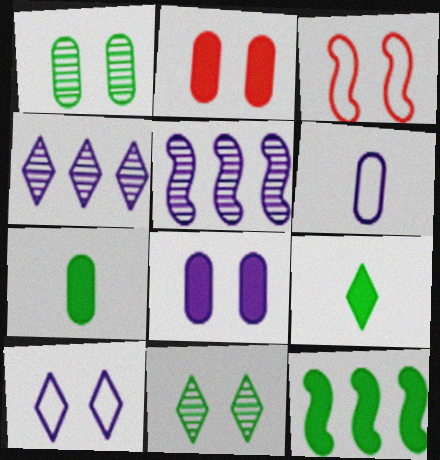[[3, 4, 7], 
[3, 8, 11]]